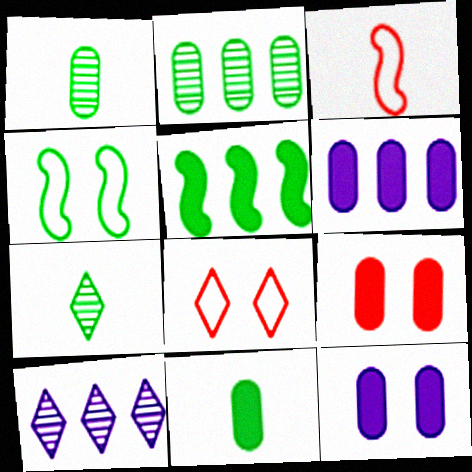[[6, 9, 11]]